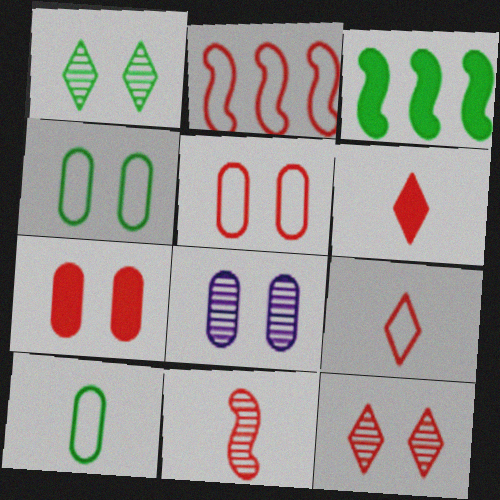[[1, 3, 10], 
[2, 5, 9], 
[3, 8, 9], 
[4, 7, 8]]